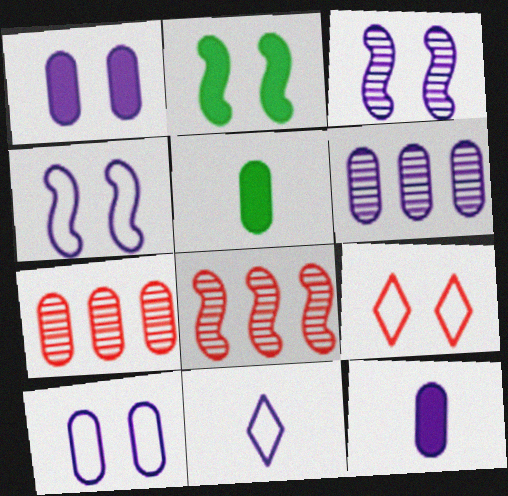[[2, 7, 11], 
[5, 7, 10], 
[6, 10, 12]]